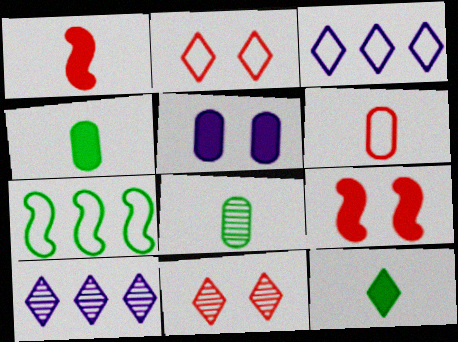[[2, 10, 12], 
[3, 8, 9], 
[3, 11, 12]]